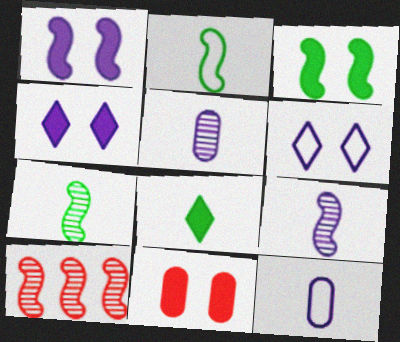[[1, 2, 10], 
[3, 4, 11]]